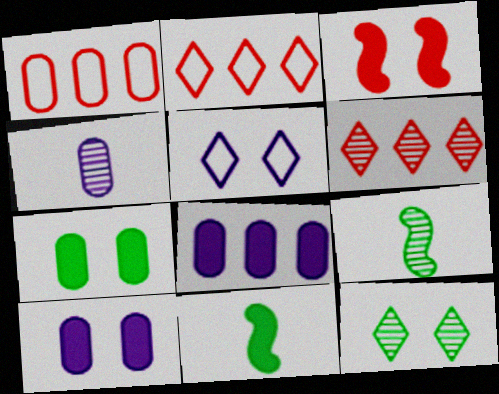[[1, 4, 7], 
[2, 9, 10]]